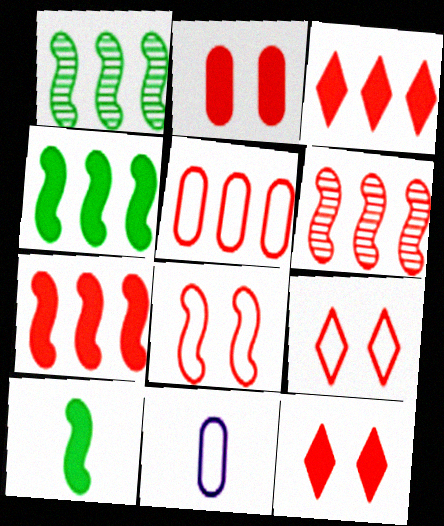[[1, 11, 12], 
[3, 5, 6]]